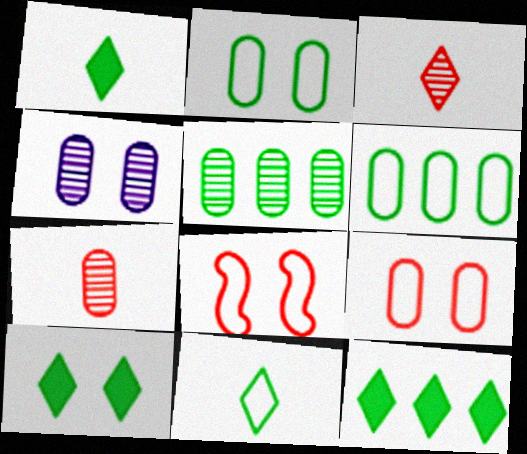[[1, 10, 12], 
[4, 5, 7], 
[4, 8, 10]]